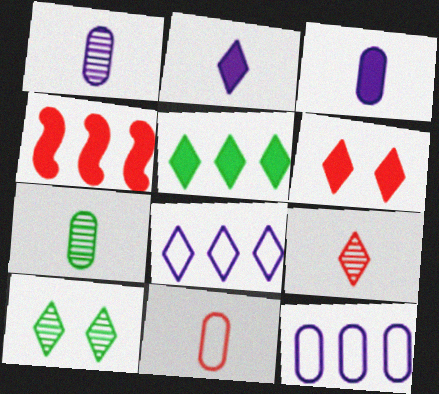[[2, 5, 6], 
[3, 7, 11]]